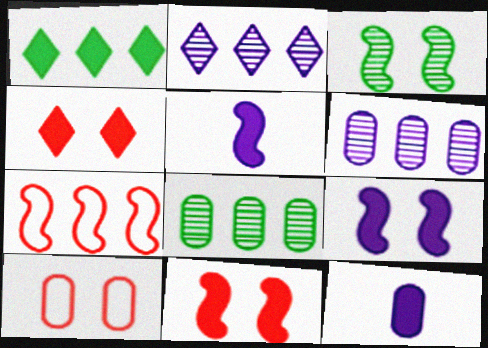[[1, 6, 7], 
[1, 11, 12], 
[3, 5, 7], 
[8, 10, 12]]